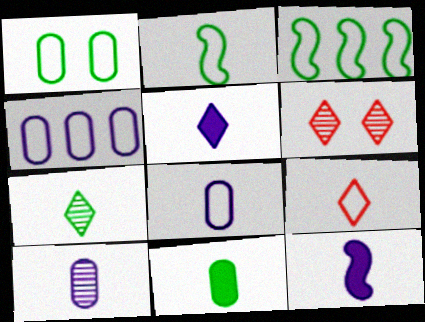[[2, 7, 11], 
[2, 8, 9], 
[5, 7, 9]]